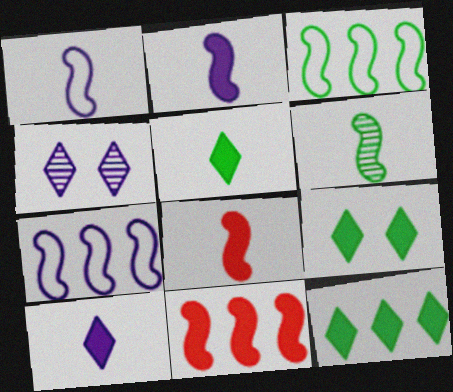[[1, 6, 8], 
[5, 9, 12]]